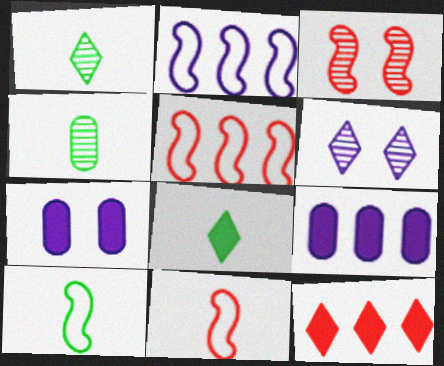[[1, 5, 7], 
[4, 8, 10]]